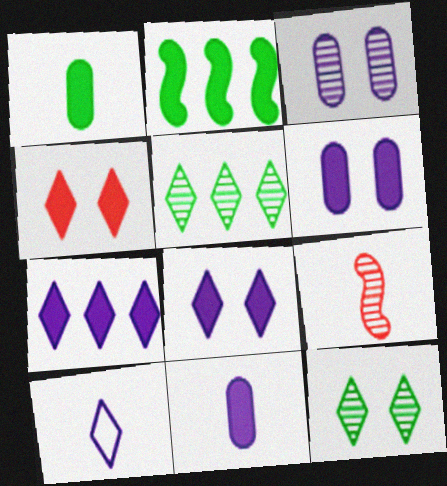[[1, 9, 10], 
[2, 4, 11], 
[3, 5, 9], 
[4, 5, 10]]